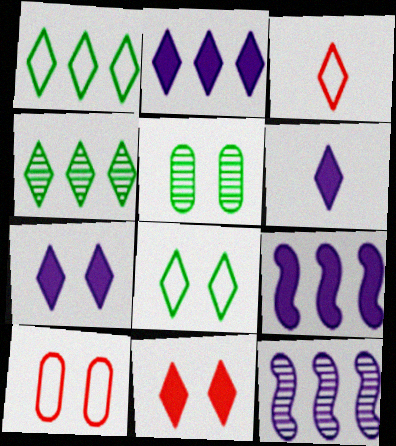[[2, 6, 7], 
[3, 4, 7], 
[3, 5, 9]]